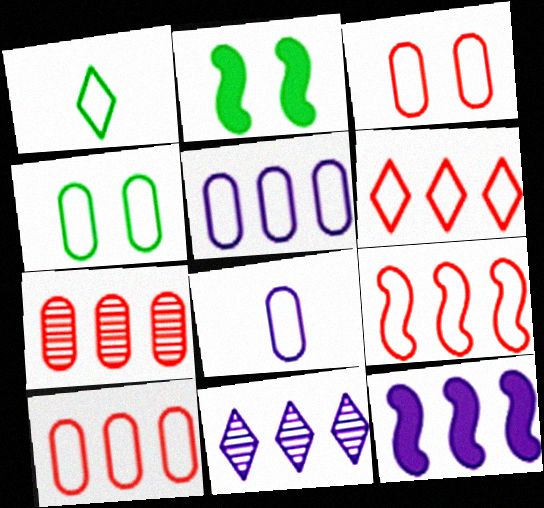[[4, 8, 10], 
[5, 11, 12], 
[6, 9, 10]]